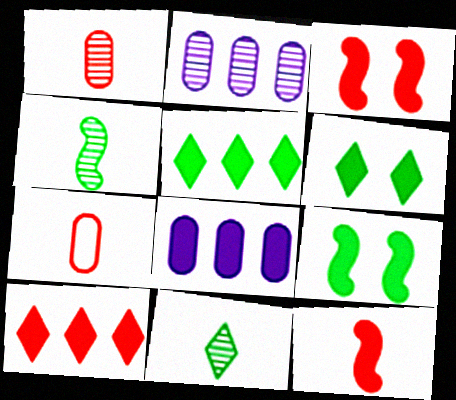[[6, 8, 12]]